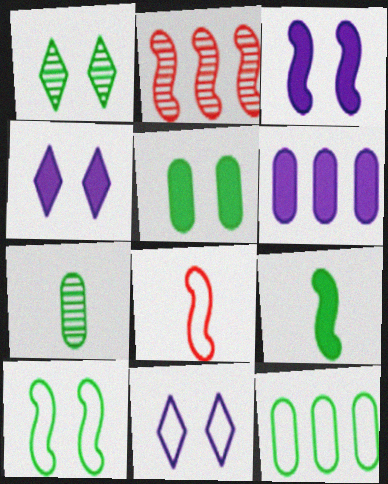[[1, 5, 10], 
[1, 6, 8], 
[1, 9, 12], 
[5, 7, 12], 
[8, 11, 12]]